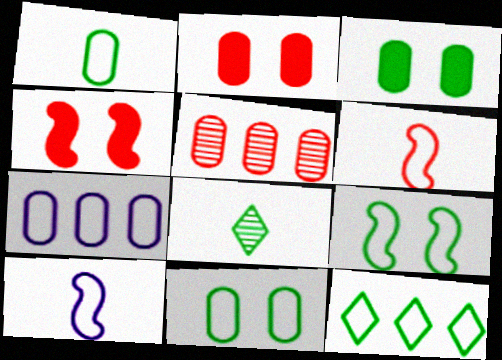[[1, 9, 12], 
[4, 7, 8]]